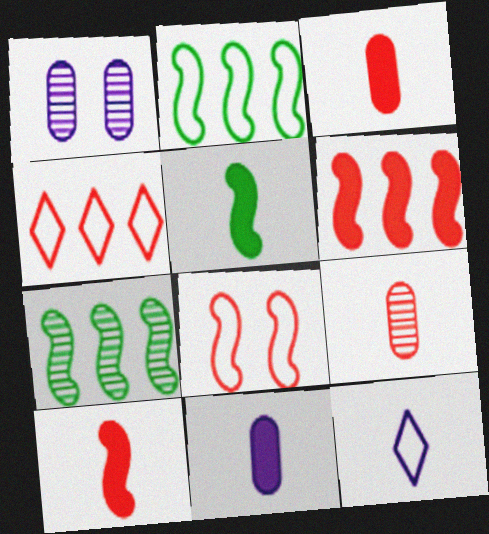[[1, 4, 5], 
[5, 9, 12]]